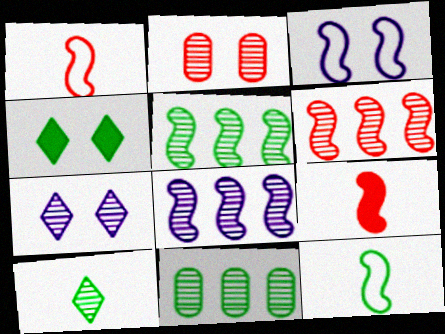[[2, 3, 4], 
[2, 8, 10], 
[3, 5, 9], 
[4, 11, 12], 
[5, 6, 8]]